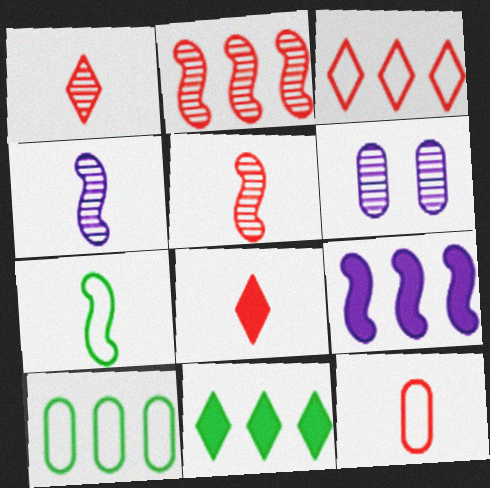[[5, 8, 12]]